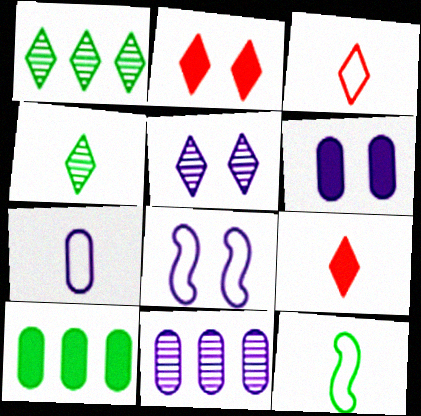[[2, 11, 12], 
[3, 7, 12], 
[5, 6, 8], 
[6, 7, 11]]